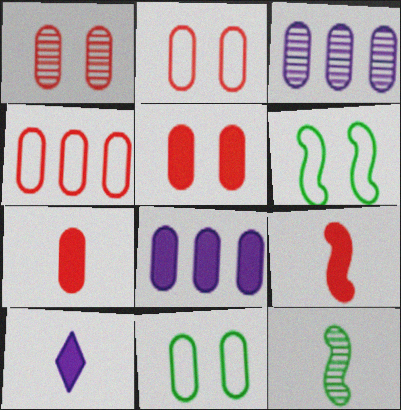[[1, 2, 5], 
[1, 4, 7], 
[3, 7, 11]]